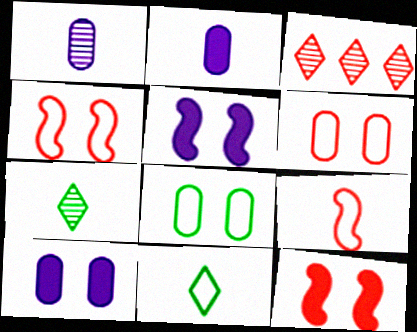[[2, 7, 9]]